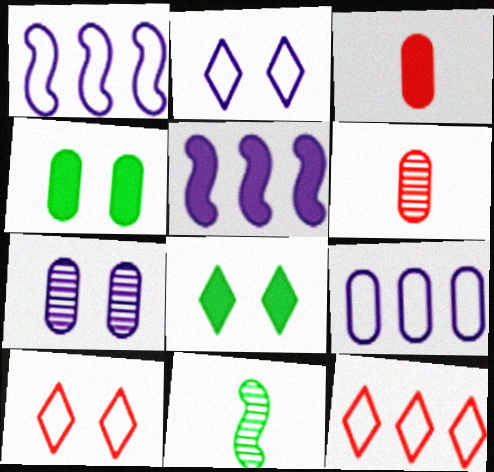[[1, 6, 8], 
[3, 5, 8], 
[4, 6, 9]]